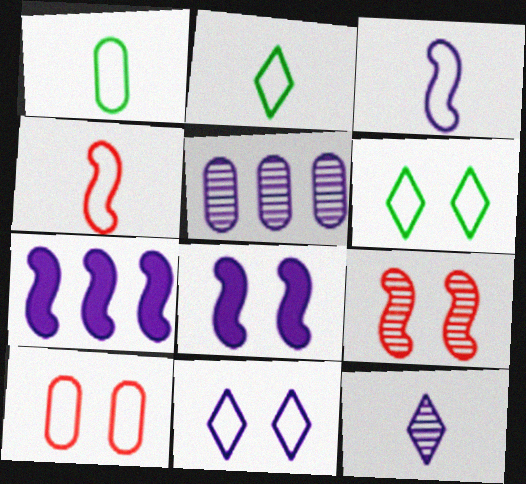[]